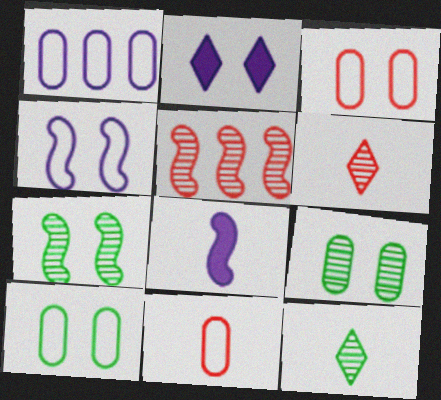[[1, 10, 11], 
[2, 3, 7], 
[8, 11, 12]]